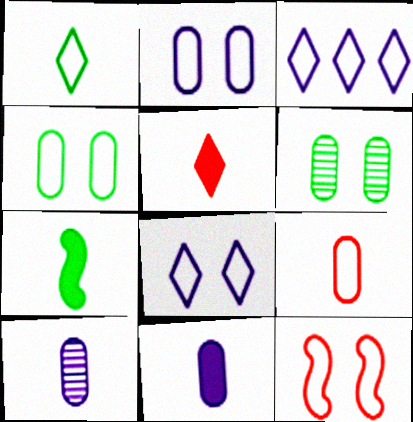[[4, 8, 12], 
[5, 7, 11]]